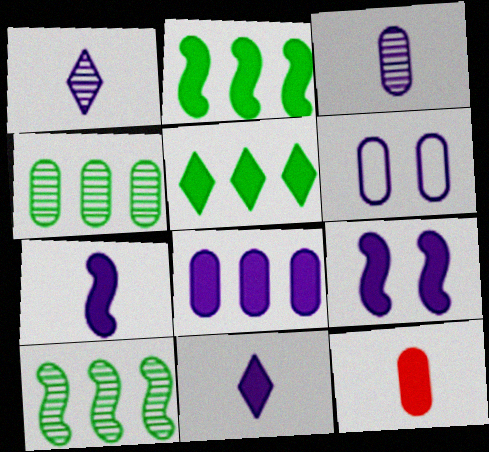[[3, 6, 8], 
[4, 6, 12], 
[5, 9, 12], 
[8, 9, 11]]